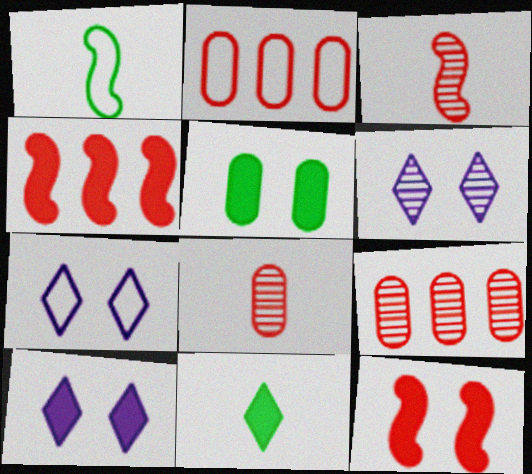[[1, 2, 7], 
[1, 9, 10], 
[5, 10, 12], 
[6, 7, 10]]